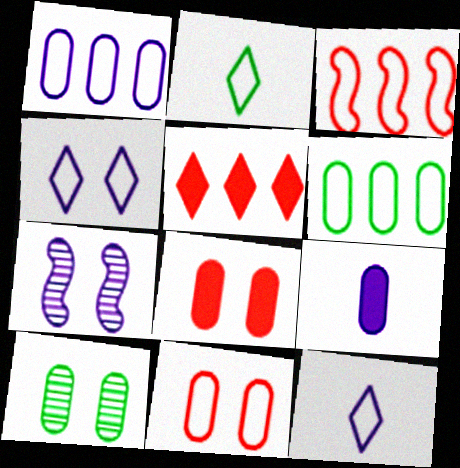[]